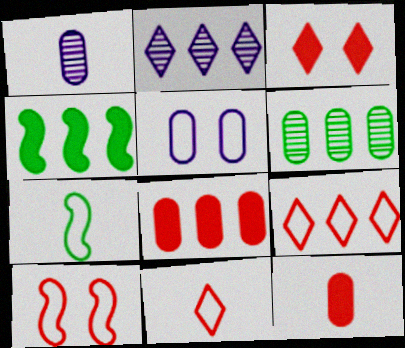[[5, 6, 12], 
[5, 7, 9]]